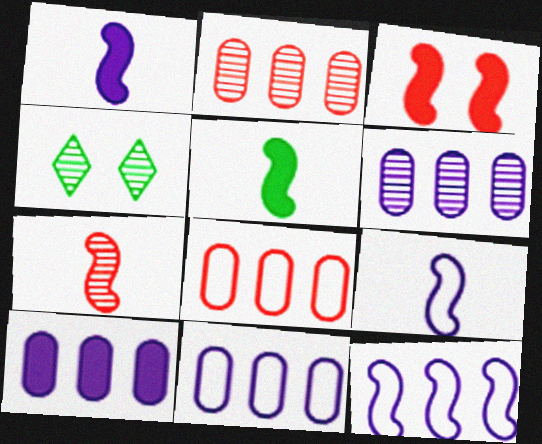[[1, 4, 8], 
[4, 6, 7], 
[5, 7, 9], 
[6, 10, 11]]